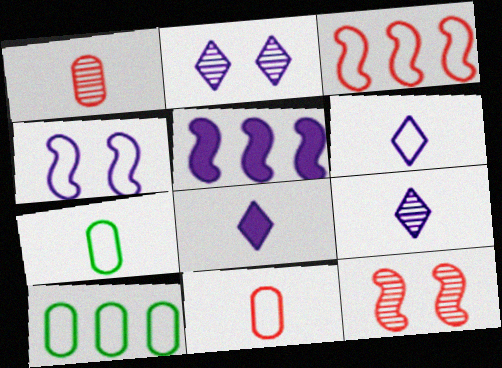[[6, 8, 9], 
[8, 10, 12]]